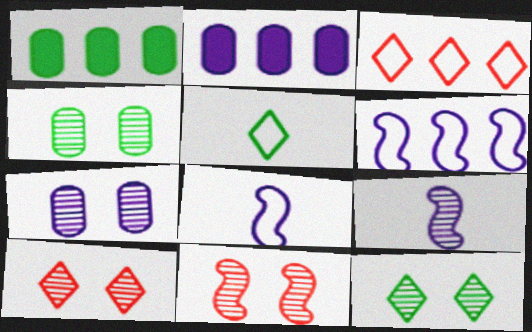[[1, 8, 10], 
[2, 5, 11], 
[7, 11, 12]]